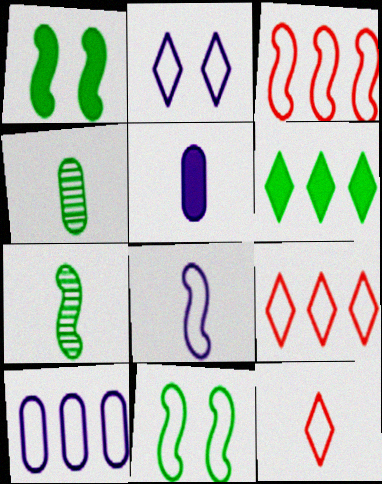[[2, 8, 10], 
[3, 8, 11], 
[4, 6, 11], 
[5, 7, 12], 
[10, 11, 12]]